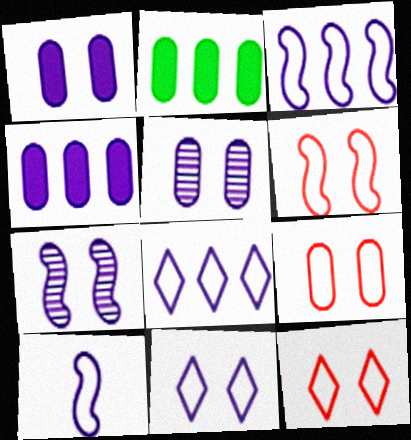[[1, 7, 11], 
[6, 9, 12]]